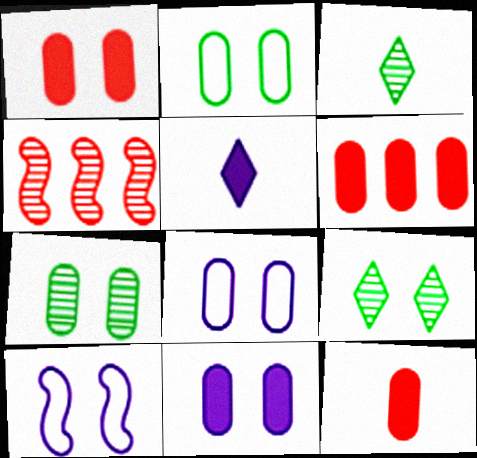[[1, 6, 12], 
[1, 7, 8], 
[1, 9, 10], 
[2, 4, 5], 
[3, 6, 10]]